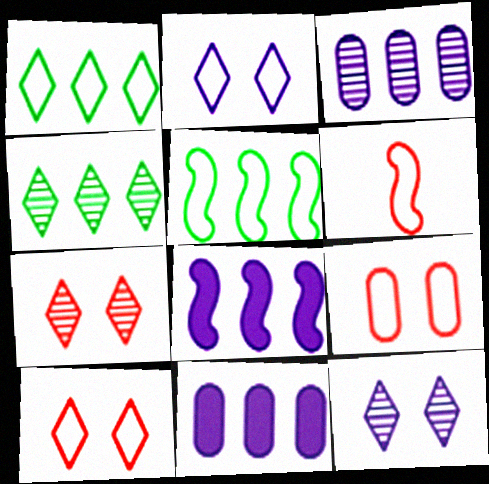[]